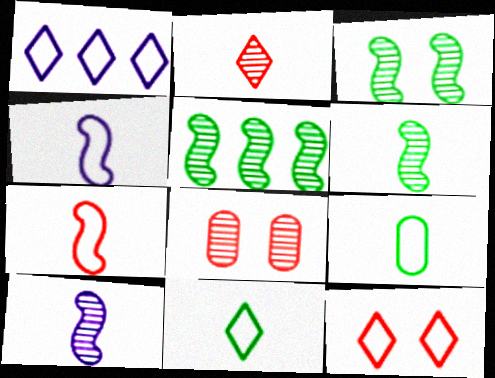[[1, 11, 12], 
[3, 5, 6]]